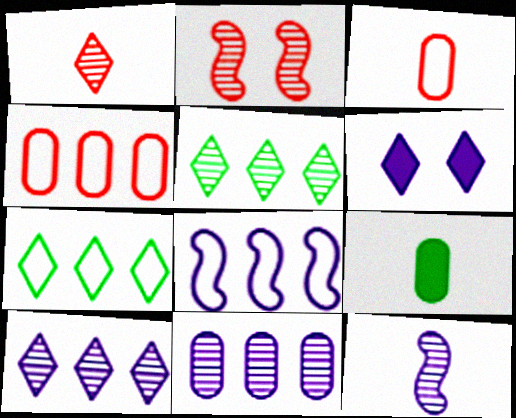[[1, 6, 7], 
[4, 7, 8]]